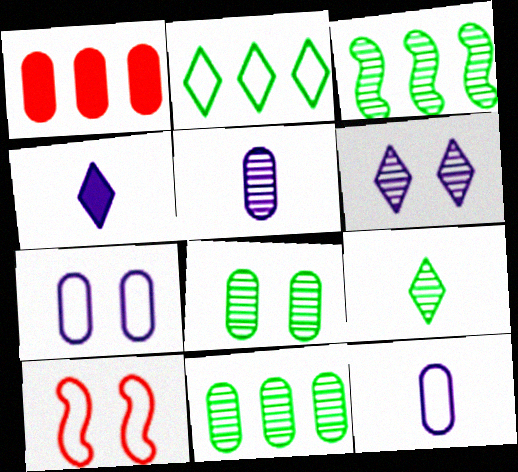[[1, 8, 12], 
[2, 10, 12], 
[3, 8, 9], 
[4, 10, 11]]